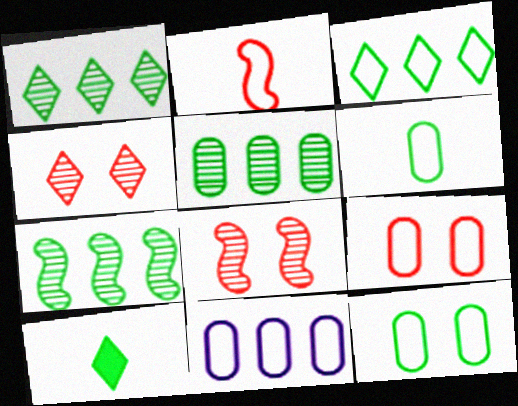[[1, 5, 7], 
[6, 9, 11], 
[7, 10, 12], 
[8, 10, 11]]